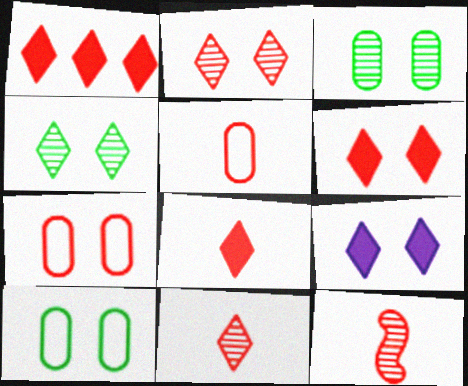[[1, 6, 8], 
[1, 7, 12], 
[5, 8, 12]]